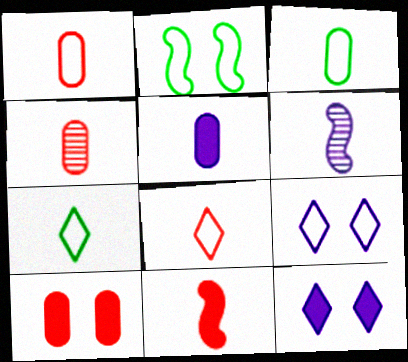[[3, 4, 5], 
[4, 8, 11]]